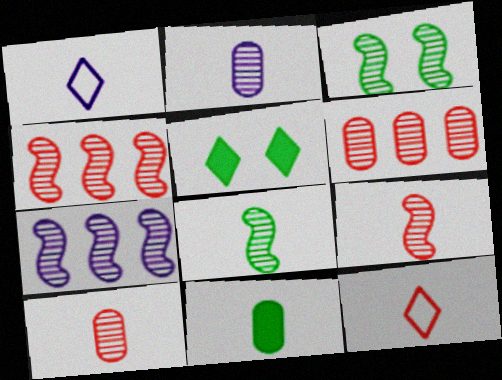[[1, 9, 11], 
[3, 7, 9]]